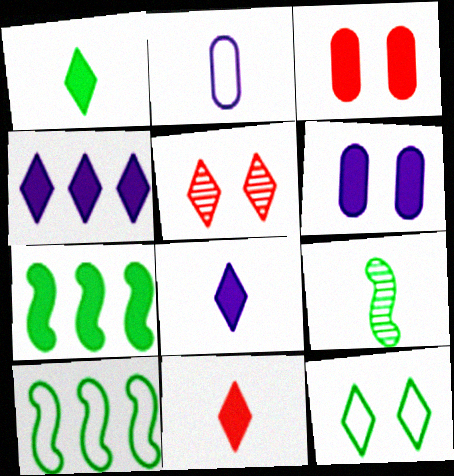[[1, 8, 11], 
[2, 5, 7], 
[2, 9, 11], 
[3, 7, 8], 
[6, 7, 11]]